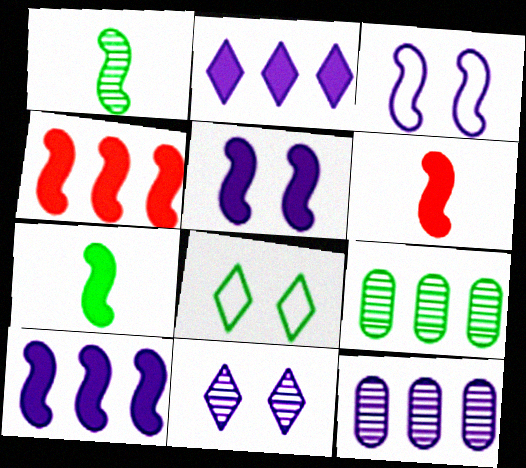[[1, 3, 4], 
[4, 5, 7], 
[6, 8, 12], 
[7, 8, 9]]